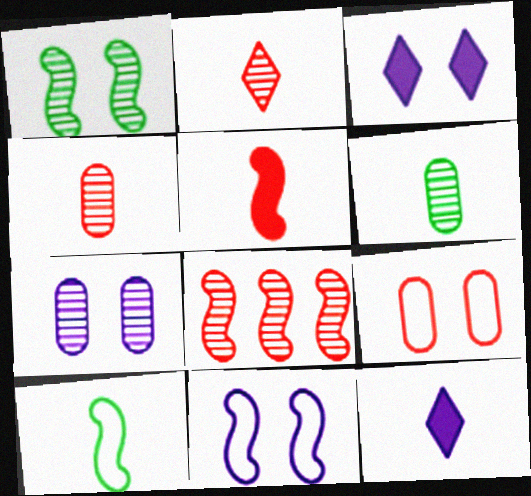[[1, 3, 9], 
[3, 7, 11], 
[4, 10, 12]]